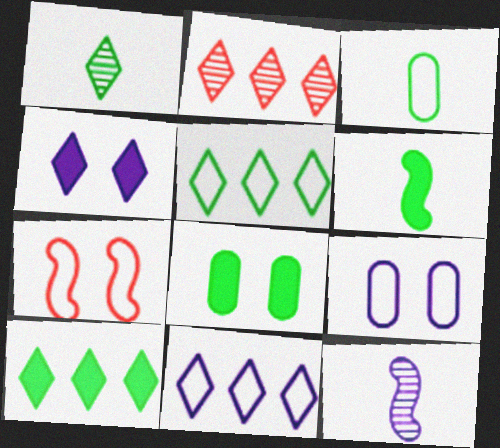[[1, 3, 6], 
[2, 6, 9], 
[2, 10, 11], 
[3, 7, 11], 
[6, 8, 10]]